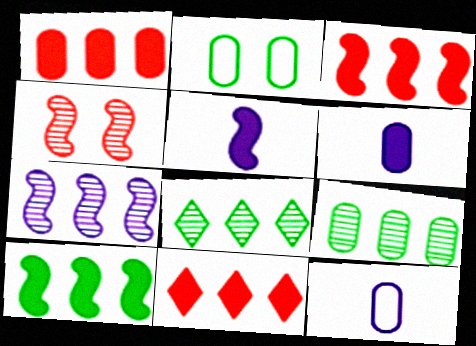[[1, 3, 11]]